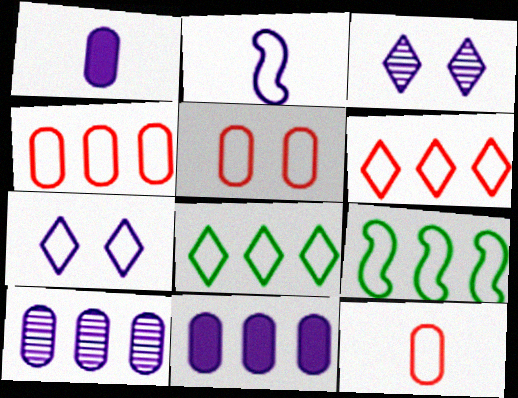[[2, 3, 11], 
[2, 5, 8], 
[4, 5, 12], 
[7, 9, 12]]